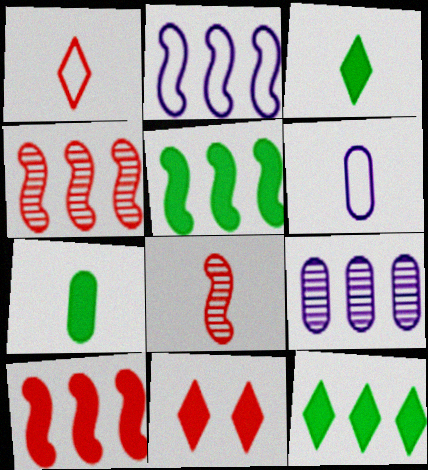[[2, 4, 5], 
[3, 6, 8]]